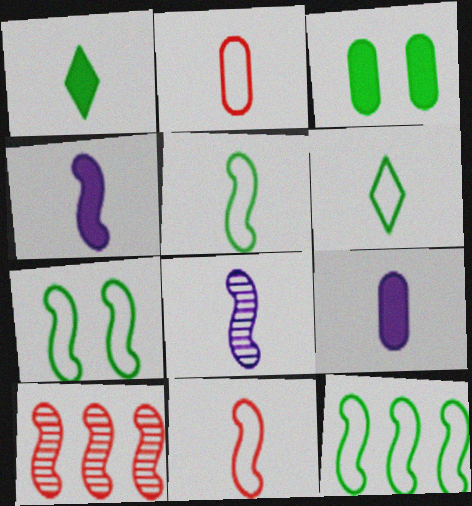[[1, 2, 8], 
[4, 7, 10], 
[5, 7, 12]]